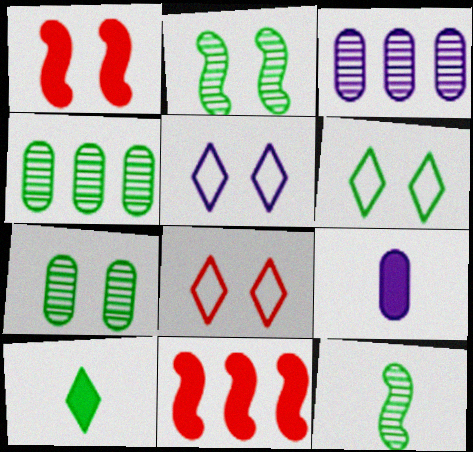[[1, 5, 7], 
[5, 6, 8]]